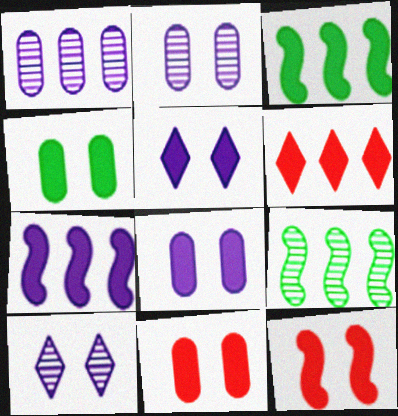[[4, 5, 12], 
[4, 8, 11]]